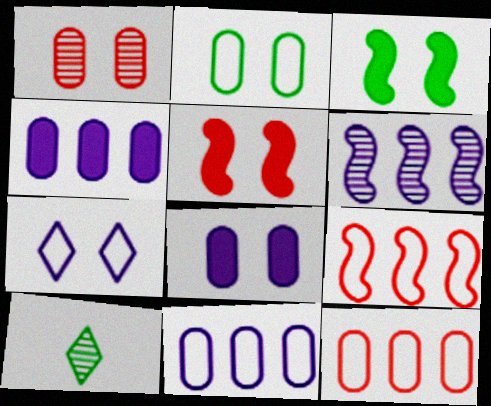[[1, 2, 8], 
[1, 3, 7], 
[1, 6, 10], 
[5, 10, 11], 
[8, 9, 10]]